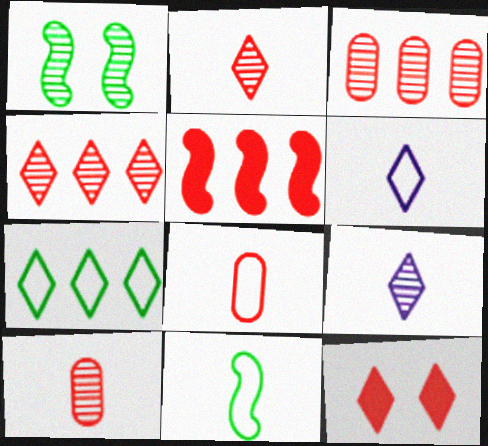[[1, 3, 9], 
[6, 8, 11], 
[7, 9, 12]]